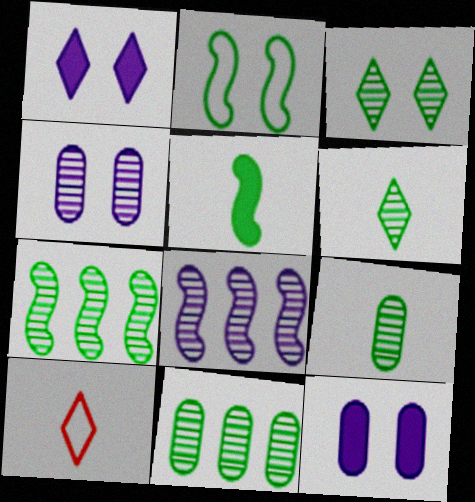[[2, 5, 7], 
[3, 7, 9], 
[7, 10, 12]]